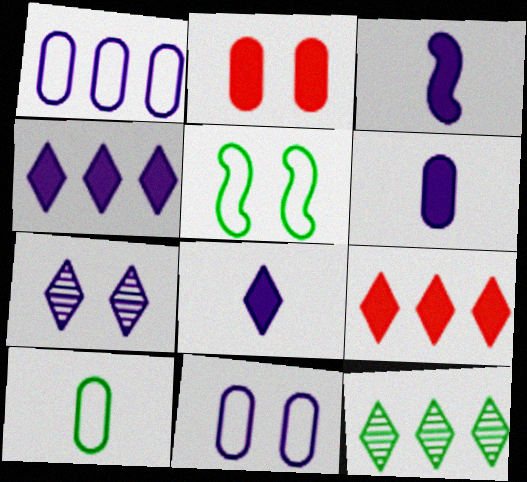[[1, 3, 7], 
[2, 5, 7], 
[3, 6, 8]]